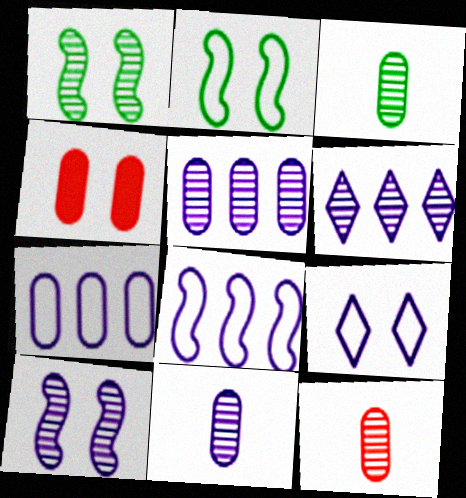[[1, 4, 9], 
[1, 6, 12], 
[3, 4, 7], 
[3, 11, 12], 
[6, 10, 11]]